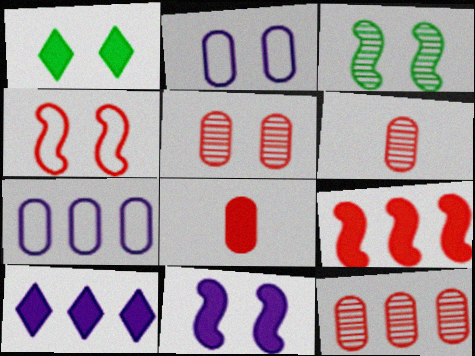[[3, 4, 11], 
[5, 6, 12]]